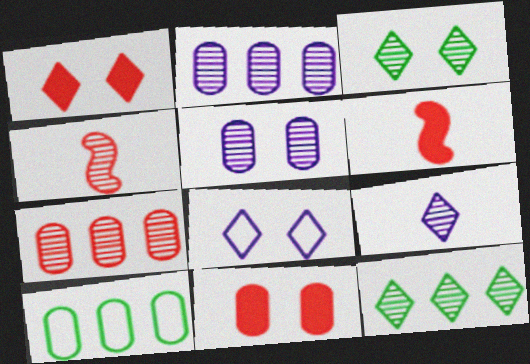[[1, 3, 8], 
[2, 3, 4], 
[4, 5, 12]]